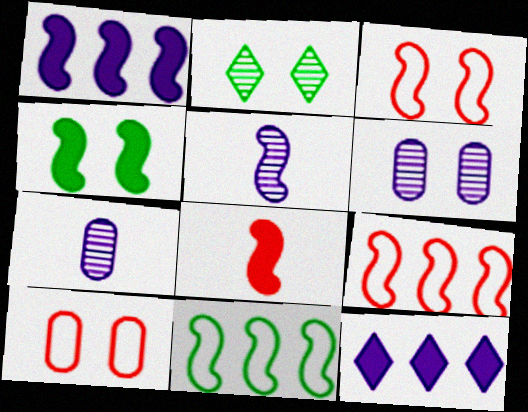[[1, 4, 8], 
[4, 5, 9]]